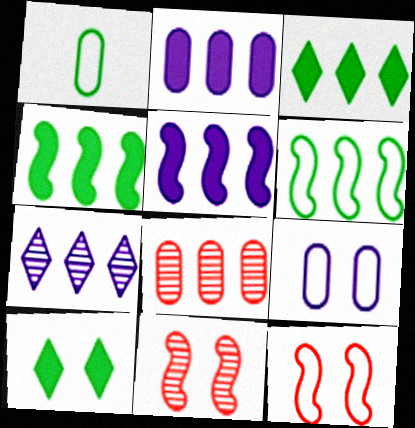[[9, 10, 11]]